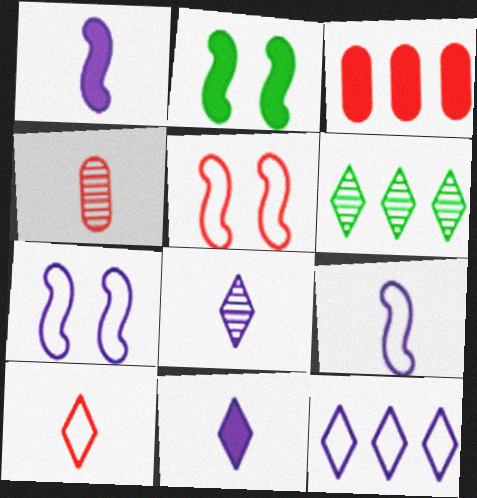[[2, 3, 11], 
[2, 4, 12]]